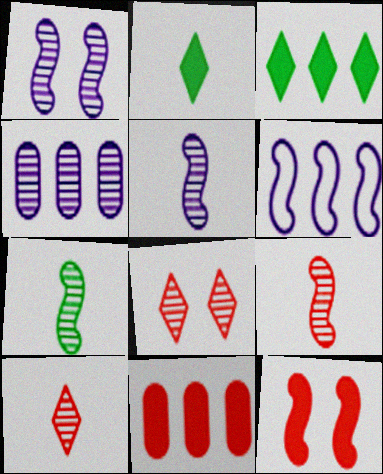[[4, 7, 8], 
[5, 7, 9], 
[6, 7, 12]]